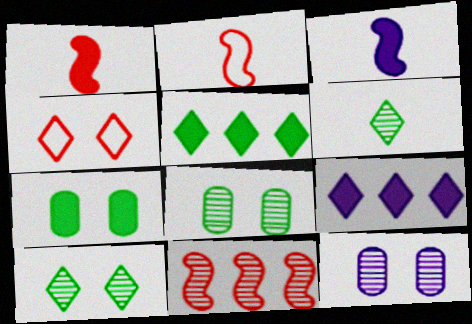[[1, 7, 9], 
[2, 5, 12], 
[2, 8, 9], 
[4, 6, 9], 
[6, 11, 12]]